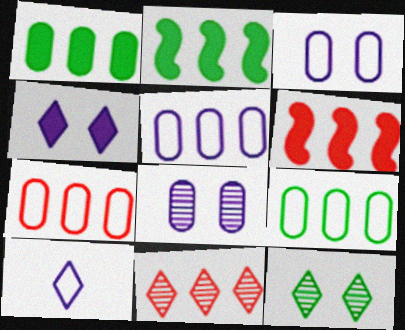[[2, 5, 11], 
[5, 7, 9], 
[6, 7, 11]]